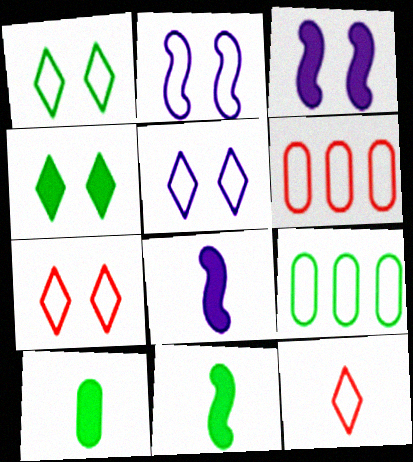[[1, 5, 7], 
[2, 9, 12]]